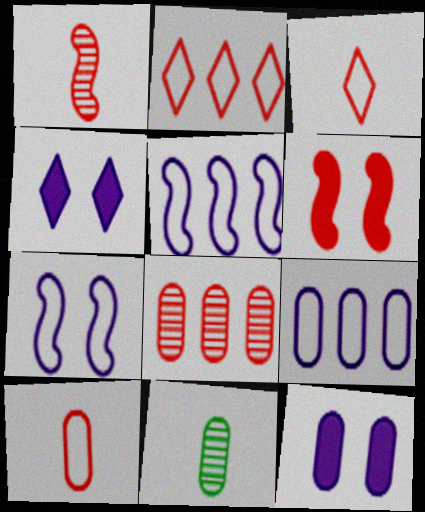[[3, 6, 8]]